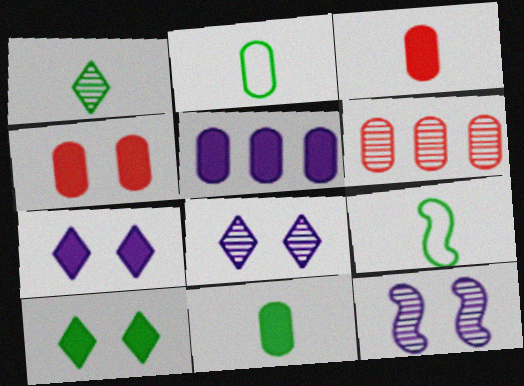[[1, 6, 12], 
[1, 9, 11], 
[4, 5, 11], 
[6, 7, 9]]